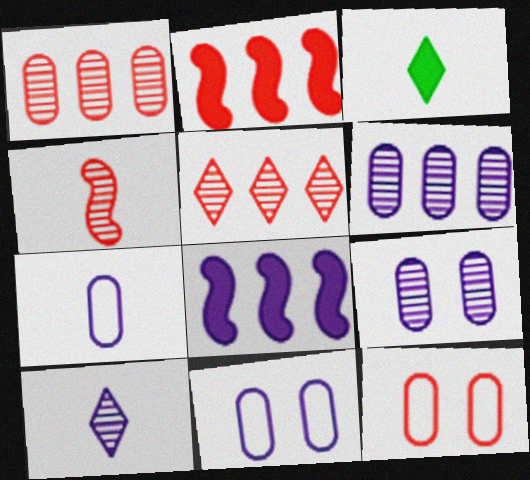[[3, 4, 7], 
[8, 10, 11]]